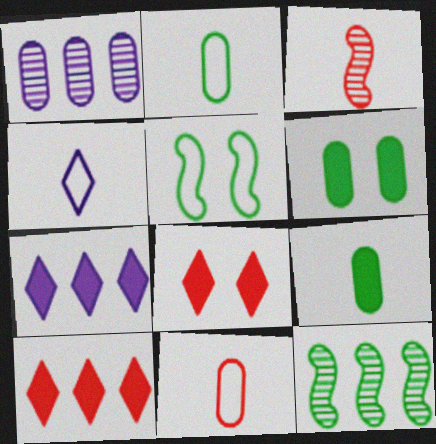[[1, 6, 11], 
[3, 4, 9]]